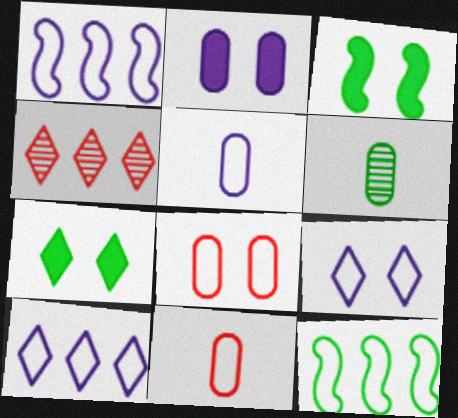[[1, 5, 9], 
[3, 4, 5], 
[6, 7, 12], 
[9, 11, 12]]